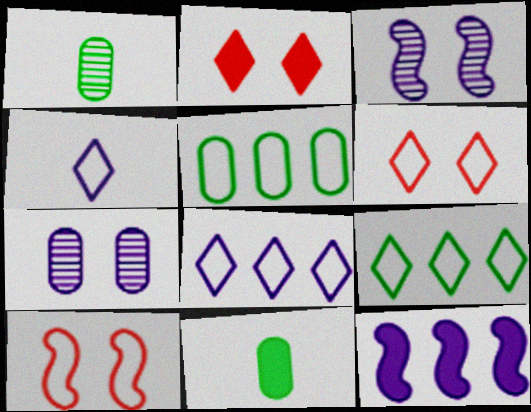[[1, 6, 12], 
[2, 11, 12], 
[4, 5, 10], 
[4, 6, 9], 
[4, 7, 12]]